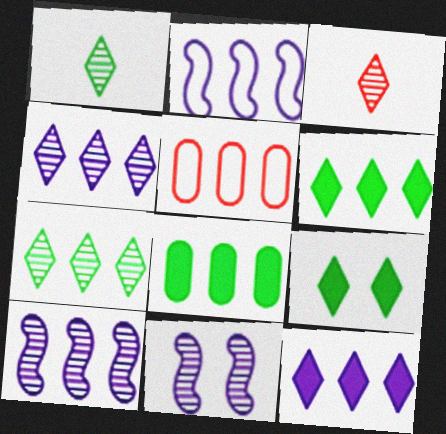[[5, 6, 10]]